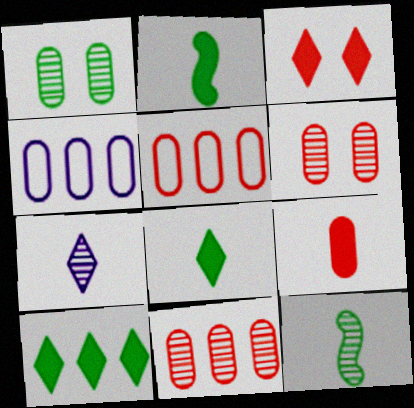[[1, 4, 9], 
[3, 4, 12], 
[5, 6, 9]]